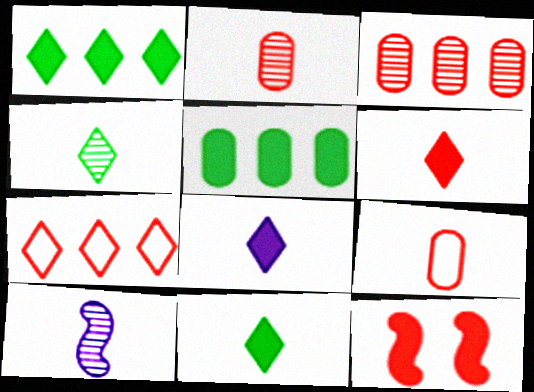[[2, 4, 10], 
[2, 7, 12], 
[5, 8, 12], 
[6, 8, 11], 
[9, 10, 11]]